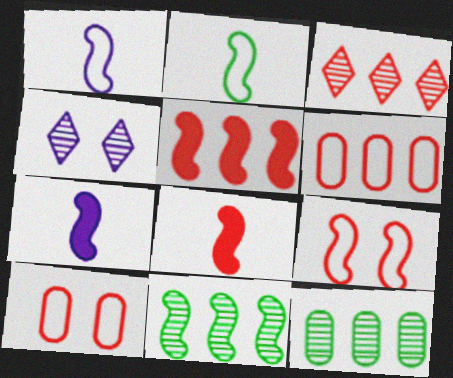[[3, 5, 6], 
[3, 8, 10], 
[7, 9, 11]]